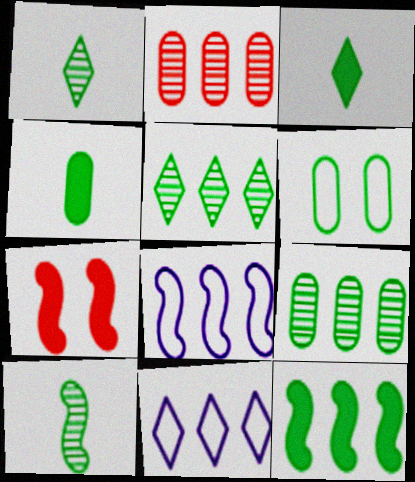[[1, 6, 12], 
[2, 11, 12], 
[4, 6, 9], 
[7, 8, 10]]